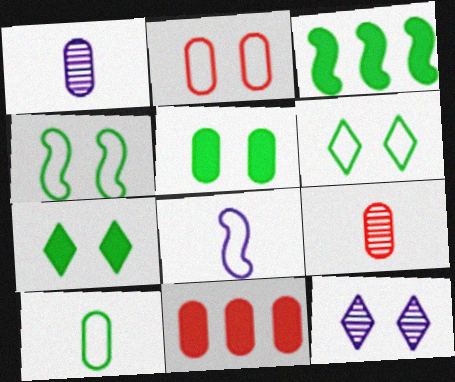[[2, 9, 11]]